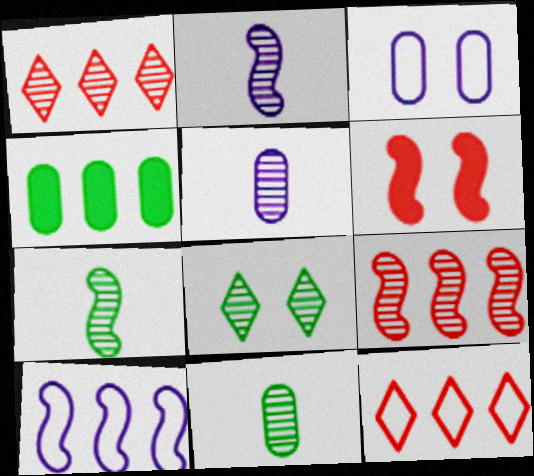[[1, 4, 10], 
[3, 6, 8], 
[5, 8, 9], 
[6, 7, 10]]